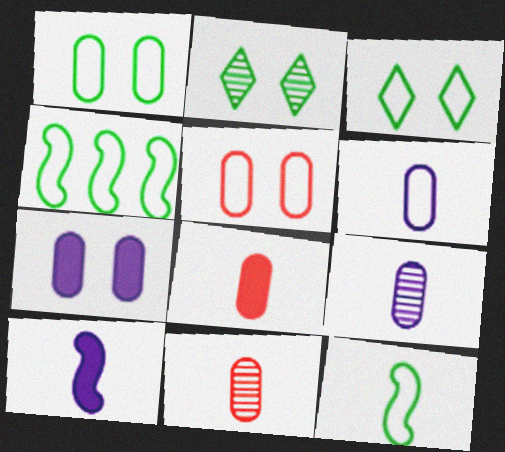[]